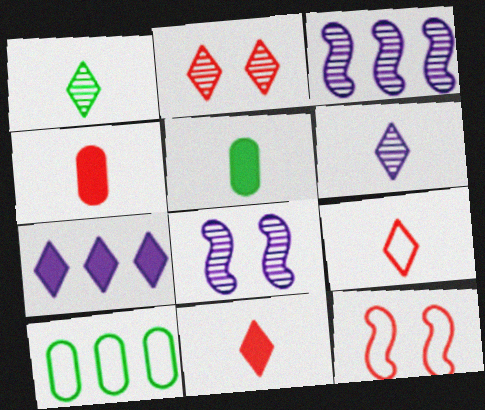[[8, 10, 11]]